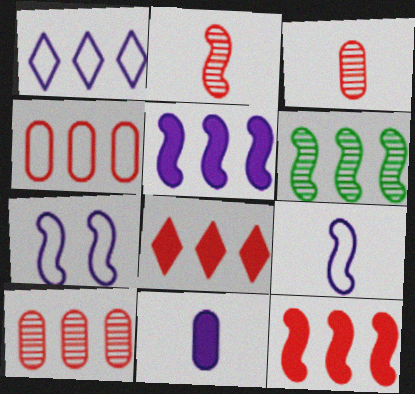[]